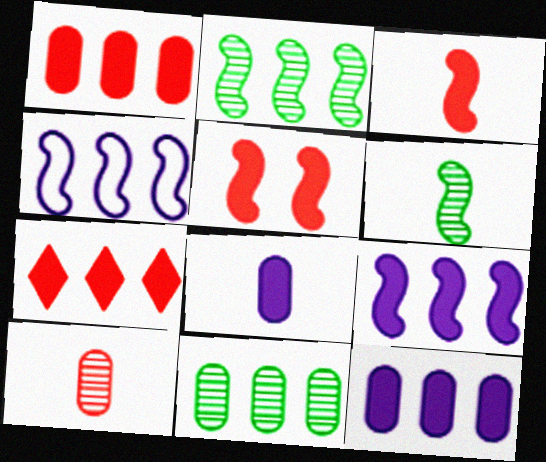[[4, 5, 6], 
[4, 7, 11]]